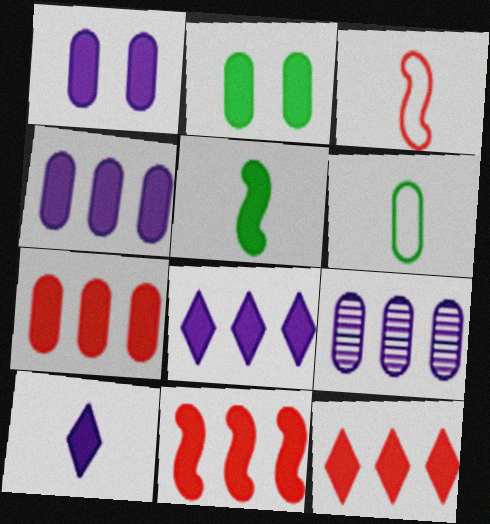[[1, 5, 12], 
[2, 10, 11], 
[7, 11, 12]]